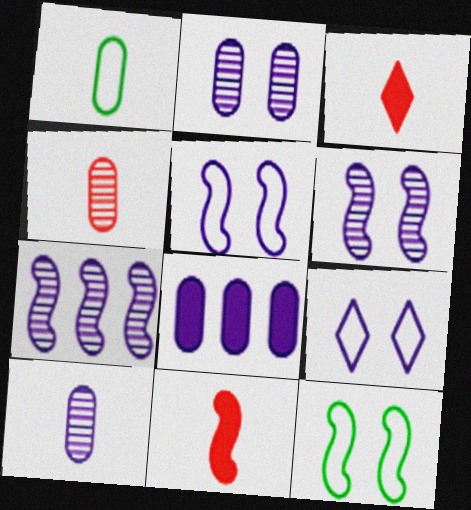[[7, 11, 12]]